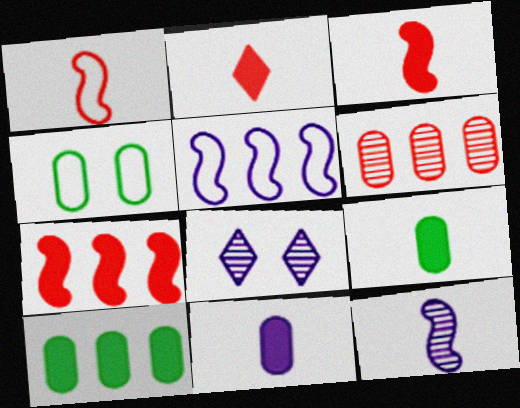[[1, 8, 10], 
[4, 6, 11], 
[5, 8, 11]]